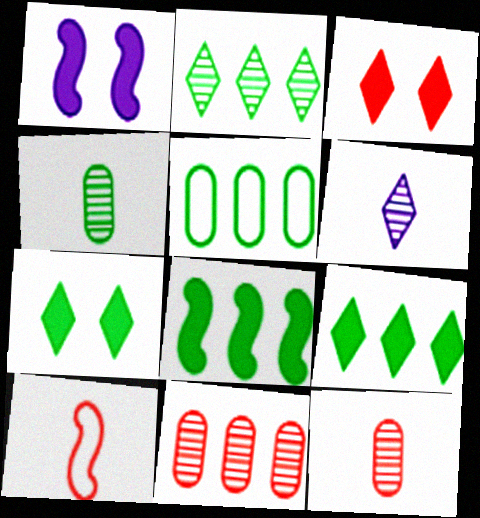[[2, 5, 8], 
[3, 10, 11]]